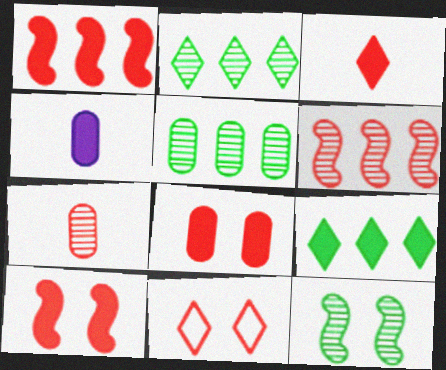[[1, 3, 8], 
[1, 7, 11], 
[4, 9, 10]]